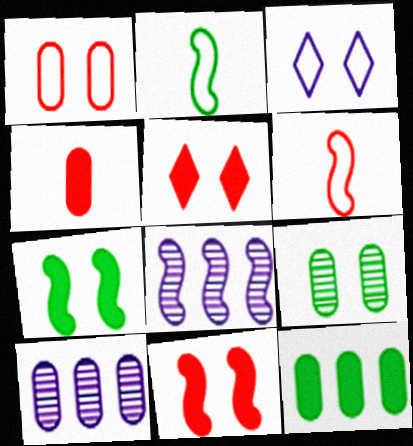[[2, 5, 10], 
[2, 8, 11], 
[3, 9, 11], 
[6, 7, 8]]